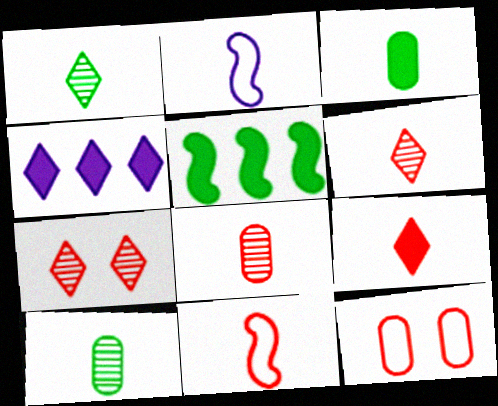[[2, 3, 6], 
[2, 9, 10], 
[8, 9, 11]]